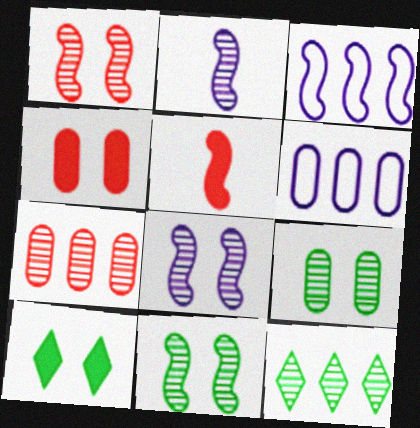[[1, 8, 11], 
[3, 5, 11]]